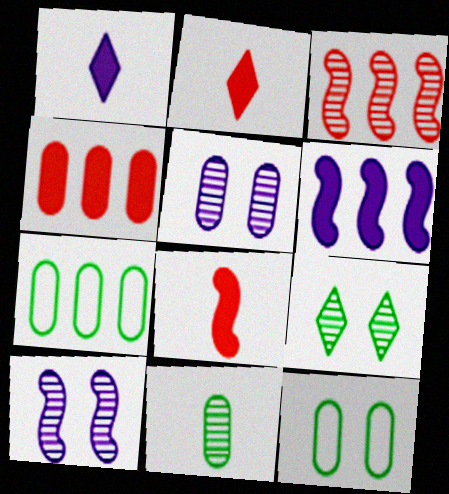[[1, 3, 12], 
[2, 7, 10]]